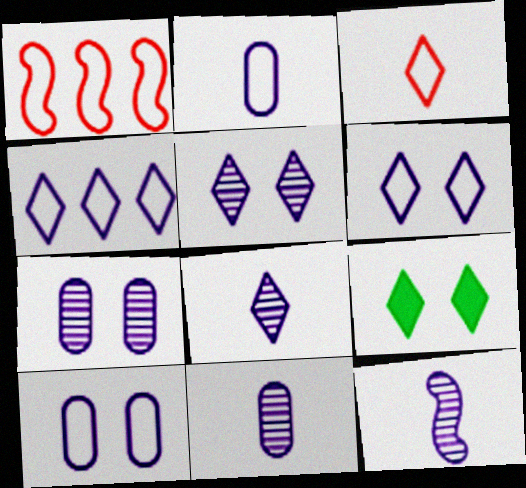[[1, 9, 11], 
[8, 11, 12]]